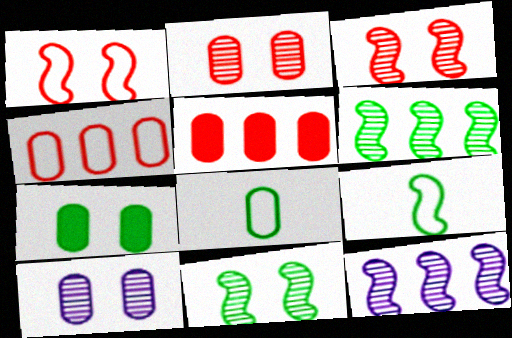[[5, 8, 10]]